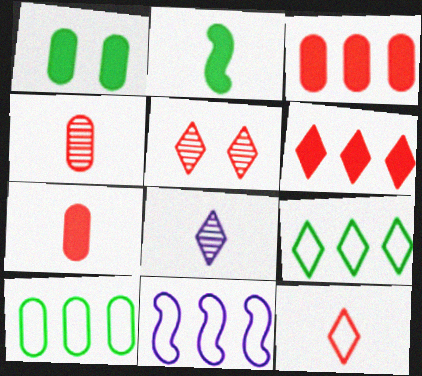[[5, 6, 12]]